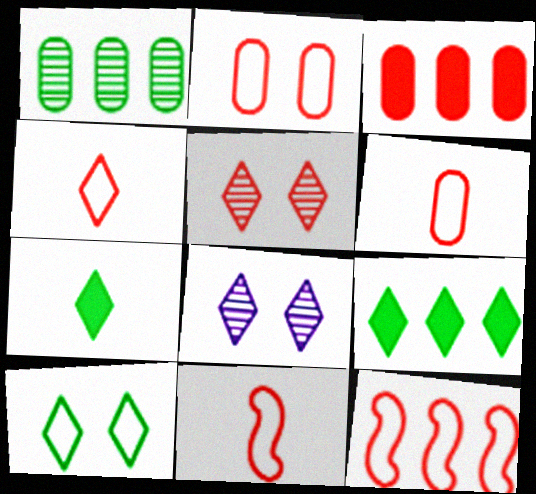[[2, 4, 12], 
[3, 5, 11], 
[4, 6, 11], 
[4, 8, 9]]